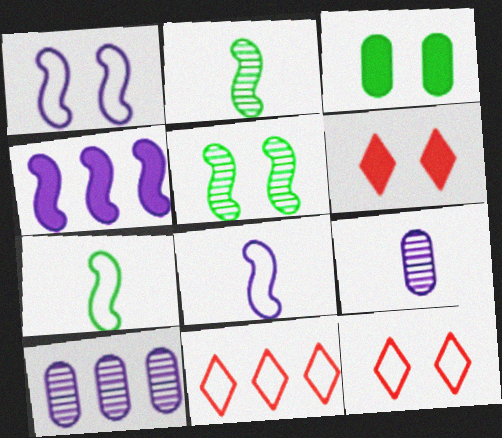[[6, 7, 10]]